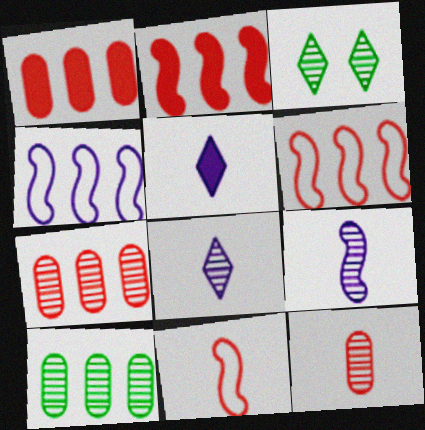[[3, 7, 9]]